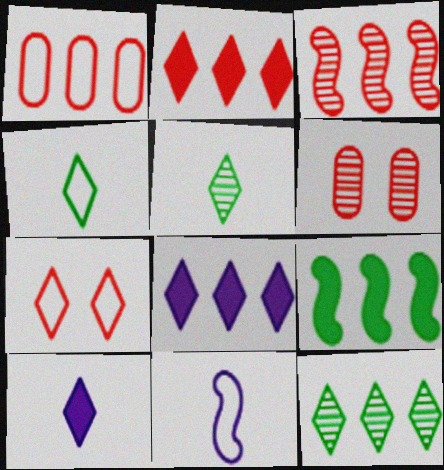[[1, 2, 3], 
[5, 7, 8], 
[7, 10, 12]]